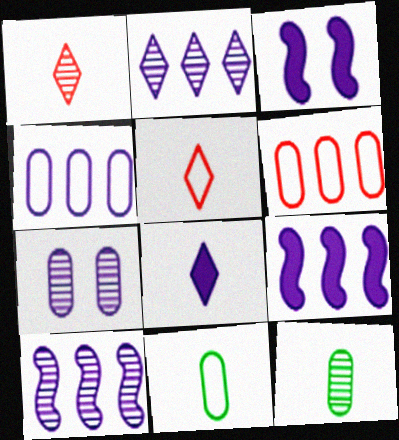[[2, 4, 9]]